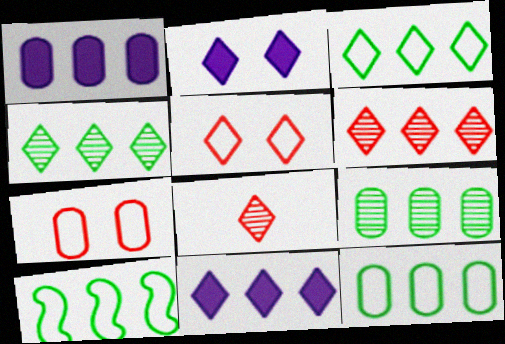[[1, 6, 10], 
[2, 3, 8], 
[3, 6, 11], 
[3, 10, 12]]